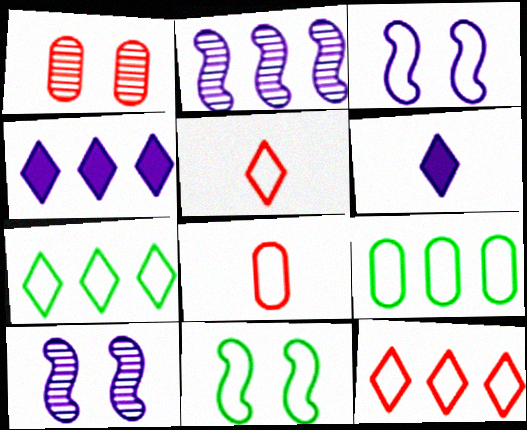[[3, 5, 9], 
[3, 7, 8]]